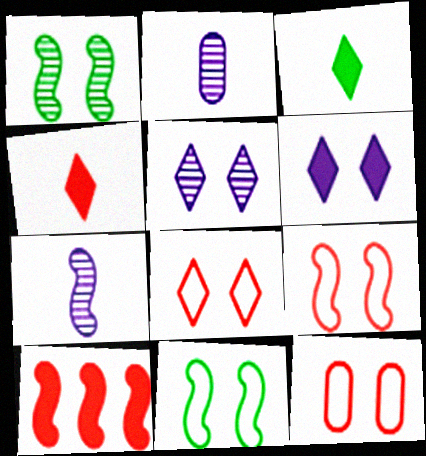[[1, 6, 12], 
[7, 10, 11], 
[8, 9, 12]]